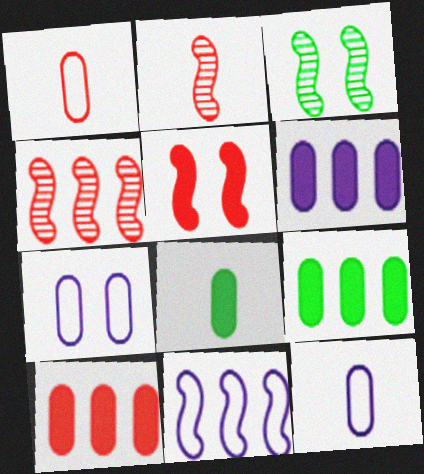[[6, 9, 10]]